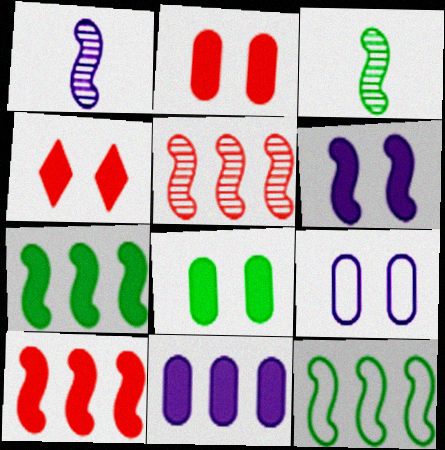[[4, 6, 8]]